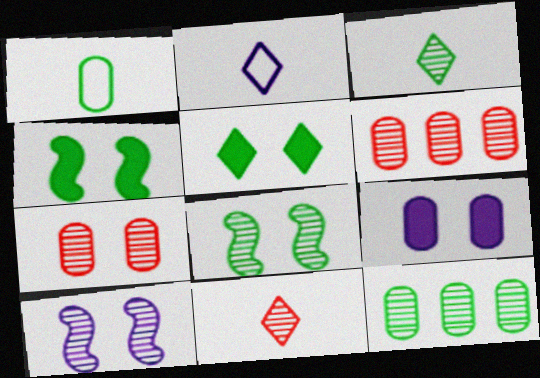[[1, 6, 9], 
[2, 4, 6], 
[3, 6, 10], 
[3, 8, 12], 
[10, 11, 12]]